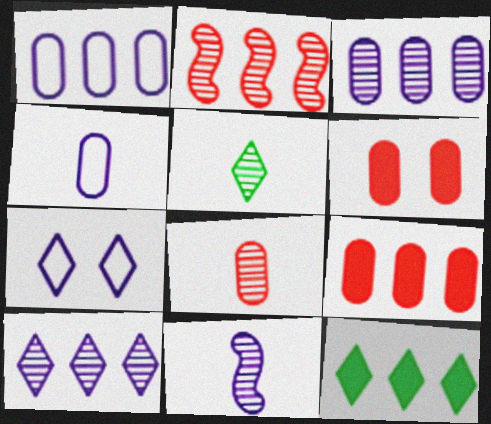[[1, 2, 12], 
[5, 8, 11]]